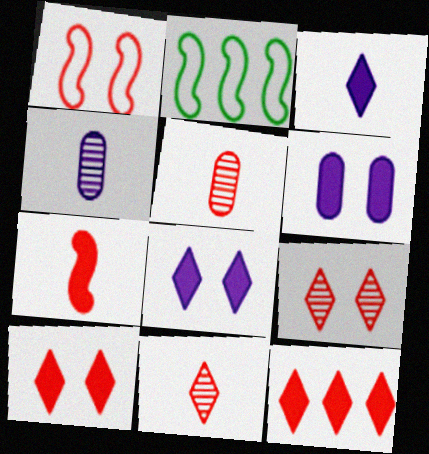[[1, 5, 12], 
[2, 4, 10], 
[2, 5, 8], 
[2, 6, 11]]